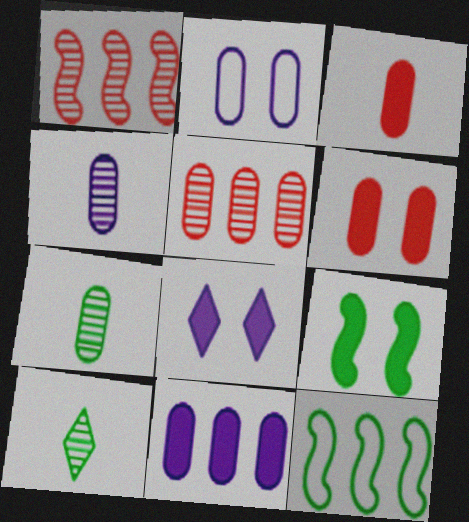[[2, 4, 11], 
[6, 8, 9]]